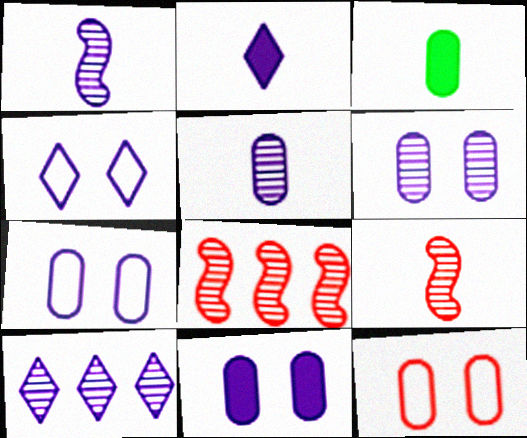[[1, 6, 10], 
[2, 4, 10], 
[3, 4, 8], 
[6, 7, 11]]